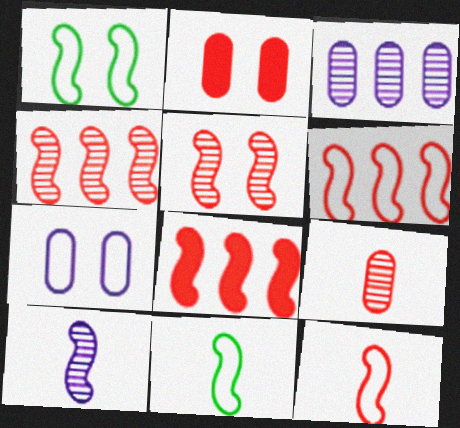[[1, 8, 10], 
[4, 6, 8], 
[5, 8, 12]]